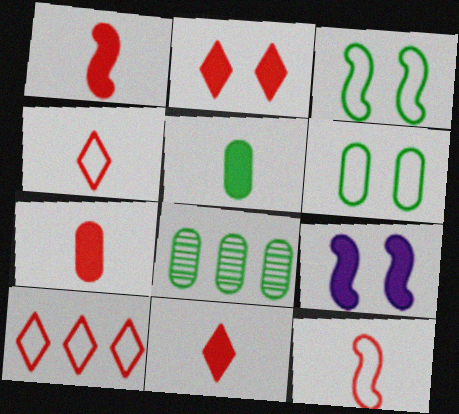[[1, 7, 11], 
[4, 8, 9], 
[5, 6, 8]]